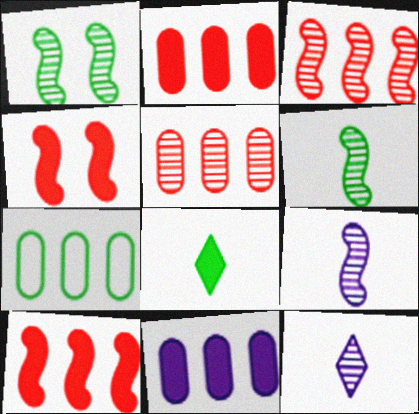[[1, 3, 9], 
[1, 5, 12], 
[1, 7, 8], 
[4, 7, 12], 
[4, 8, 11], 
[5, 7, 11]]